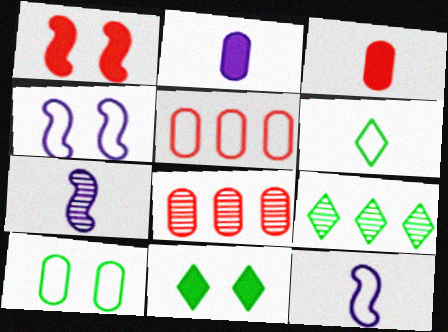[[2, 8, 10], 
[3, 4, 9], 
[3, 6, 7], 
[4, 5, 6], 
[5, 7, 11], 
[6, 9, 11], 
[8, 11, 12]]